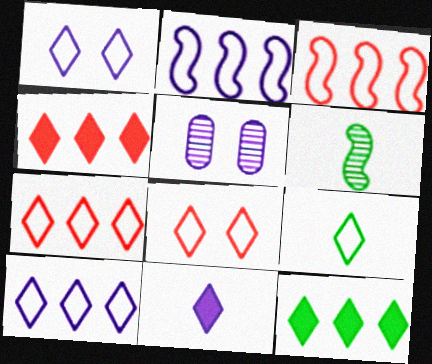[[1, 7, 9], 
[2, 5, 11], 
[8, 9, 10]]